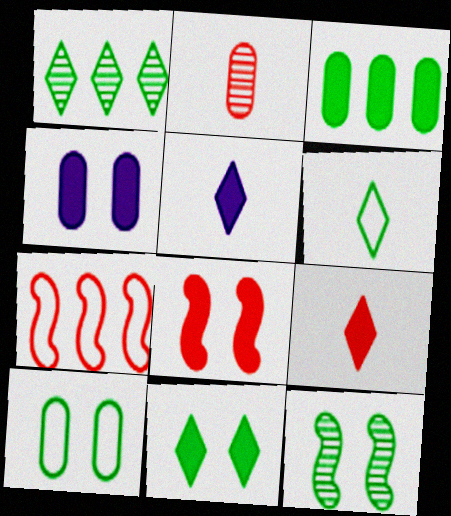[[1, 6, 11], 
[3, 5, 8], 
[3, 6, 12], 
[4, 8, 11], 
[10, 11, 12]]